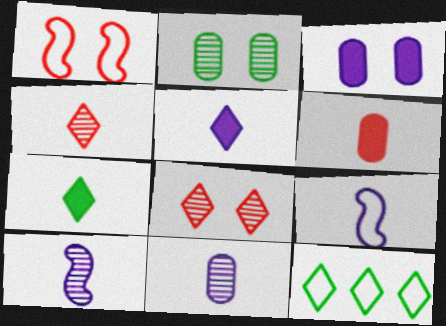[[5, 8, 12], 
[5, 9, 11]]